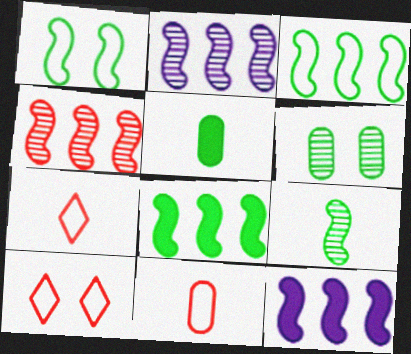[[1, 8, 9], 
[2, 5, 10], 
[3, 4, 12], 
[6, 7, 12]]